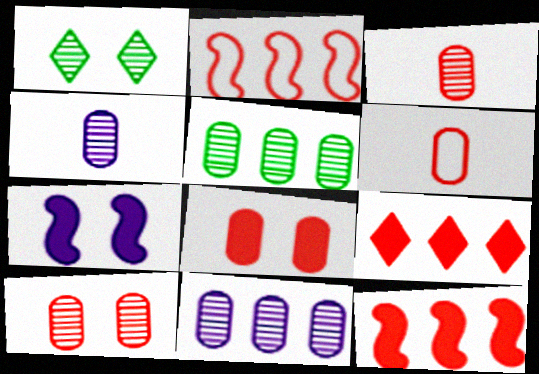[[4, 5, 10]]